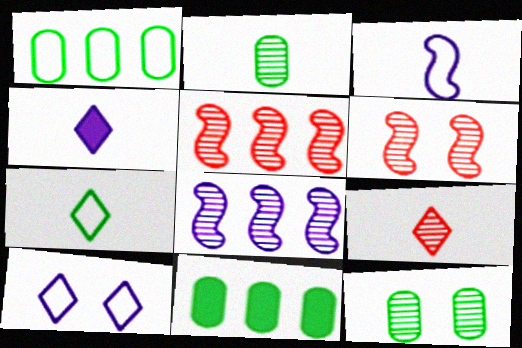[[1, 4, 6], 
[4, 7, 9], 
[8, 9, 12]]